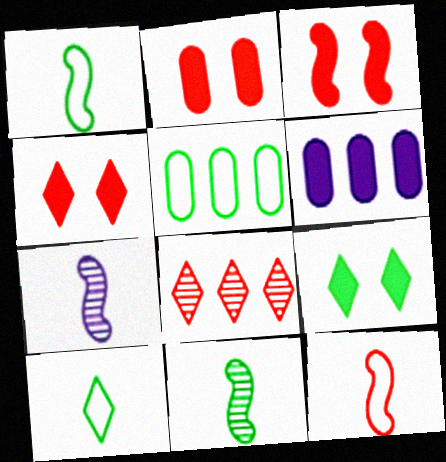[[2, 3, 4], 
[2, 8, 12], 
[4, 5, 7], 
[5, 9, 11]]